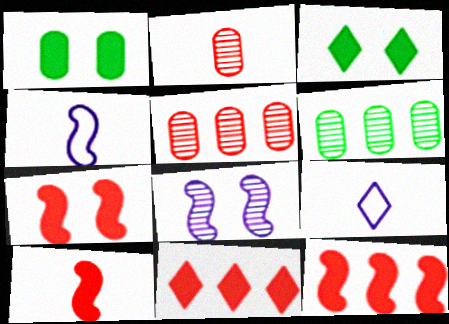[[3, 4, 5], 
[6, 7, 9], 
[7, 10, 12]]